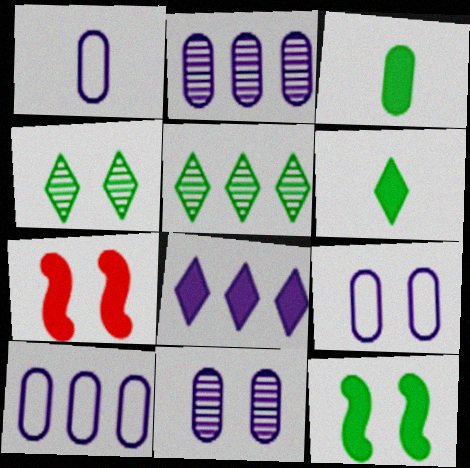[[1, 5, 7], 
[1, 9, 10], 
[3, 7, 8], 
[4, 7, 9]]